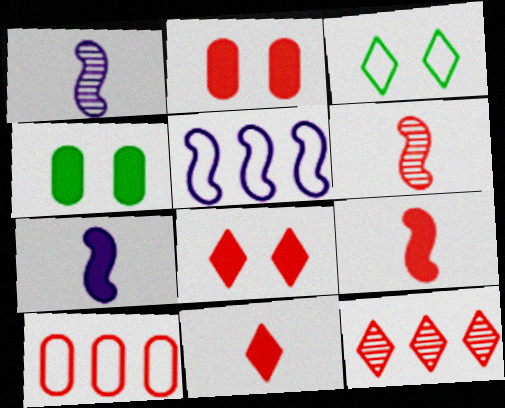[[6, 8, 10]]